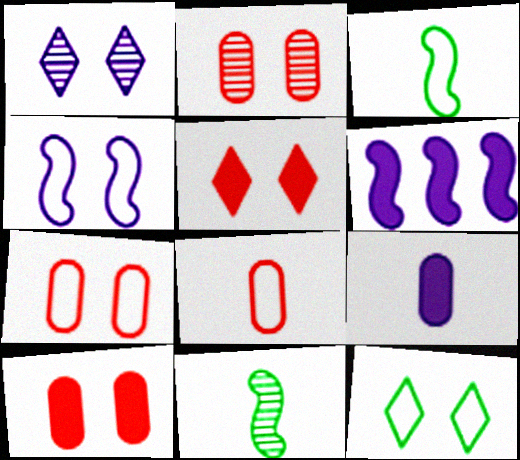[[1, 5, 12], 
[2, 7, 10], 
[4, 7, 12]]